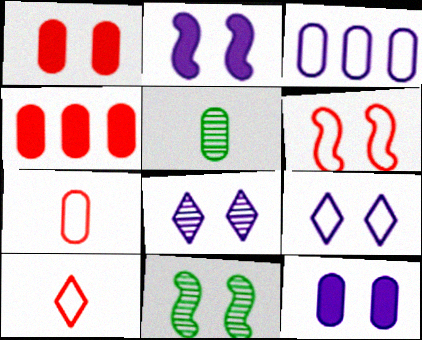[[1, 3, 5], 
[1, 9, 11], 
[2, 6, 11]]